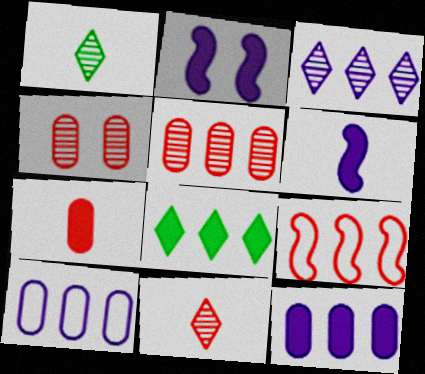[[2, 7, 8]]